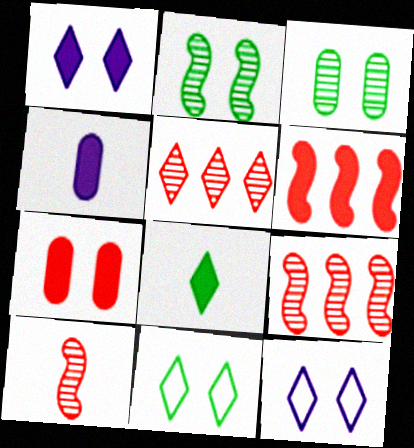[[2, 7, 12], 
[4, 9, 11], 
[5, 8, 12]]